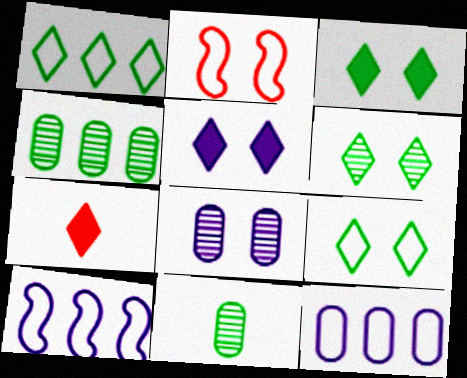[[2, 3, 8], 
[3, 6, 9]]